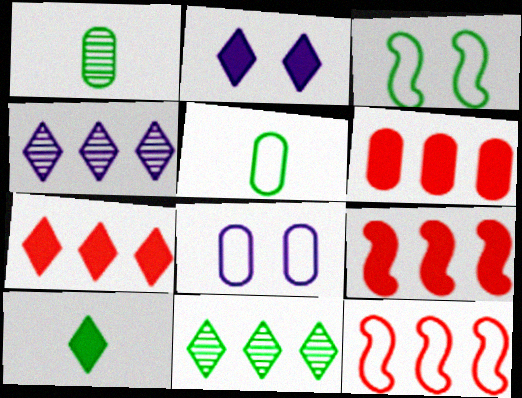[[1, 2, 12], 
[1, 6, 8], 
[2, 7, 10], 
[6, 7, 9]]